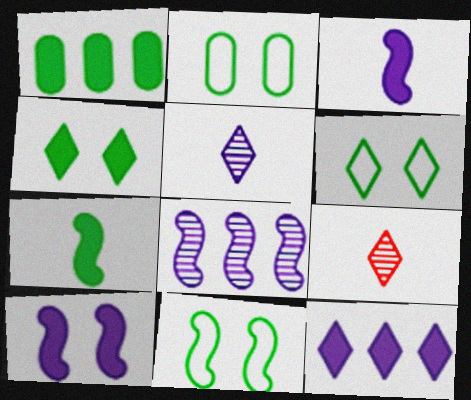[[1, 4, 7], 
[2, 6, 11], 
[6, 9, 12]]